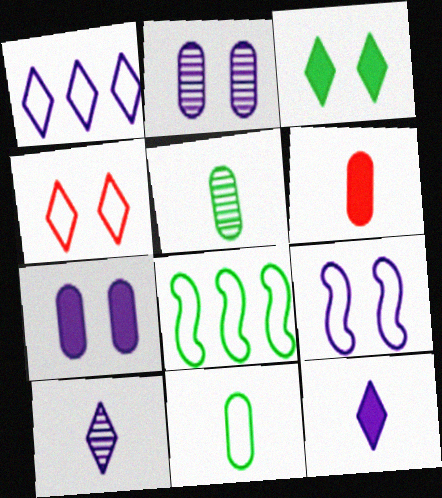[[3, 5, 8]]